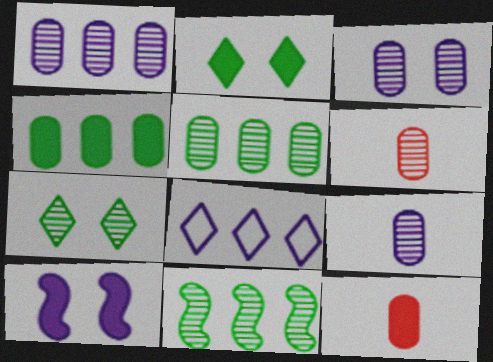[[1, 3, 9], 
[3, 5, 6], 
[8, 9, 10]]